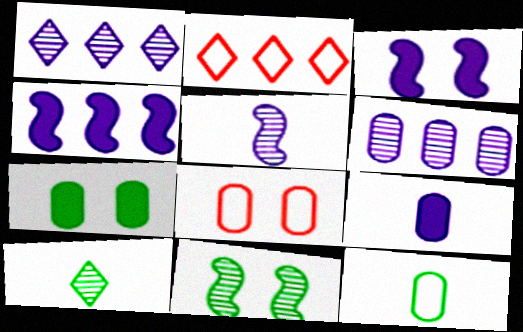[[2, 5, 7], 
[2, 9, 11], 
[4, 8, 10]]